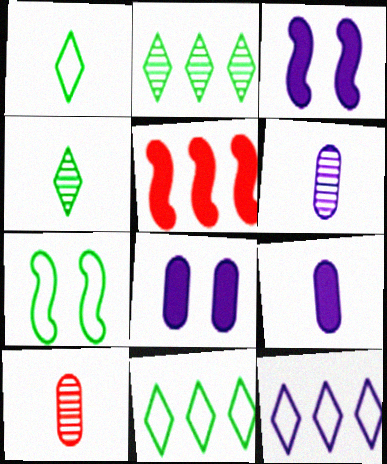[[3, 6, 12], 
[3, 10, 11]]